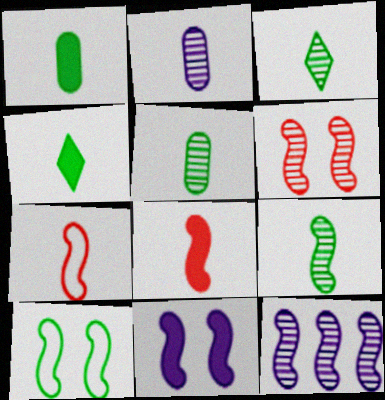[[2, 4, 7], 
[3, 5, 9], 
[6, 9, 12], 
[6, 10, 11], 
[8, 10, 12]]